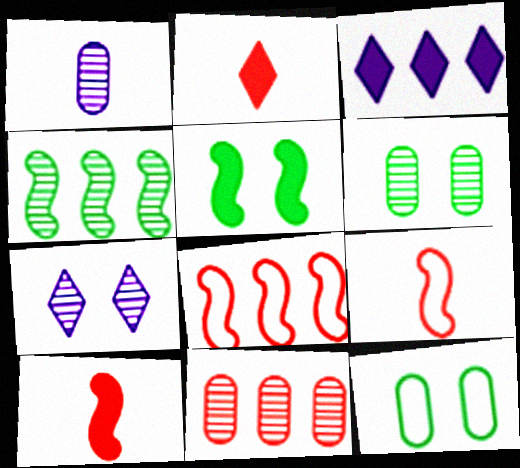[[1, 6, 11], 
[3, 6, 9]]